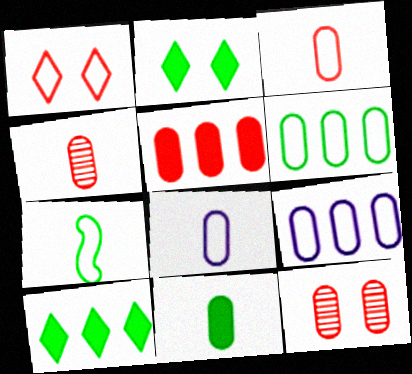[[1, 7, 9], 
[3, 5, 12], 
[4, 8, 11], 
[9, 11, 12]]